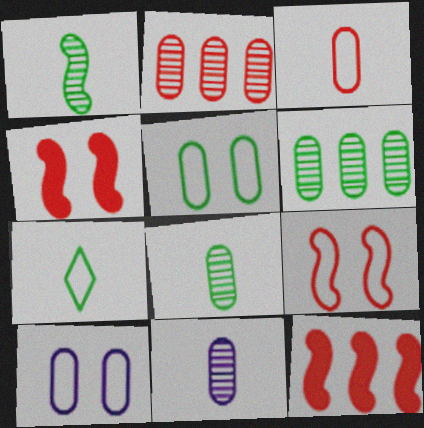[]